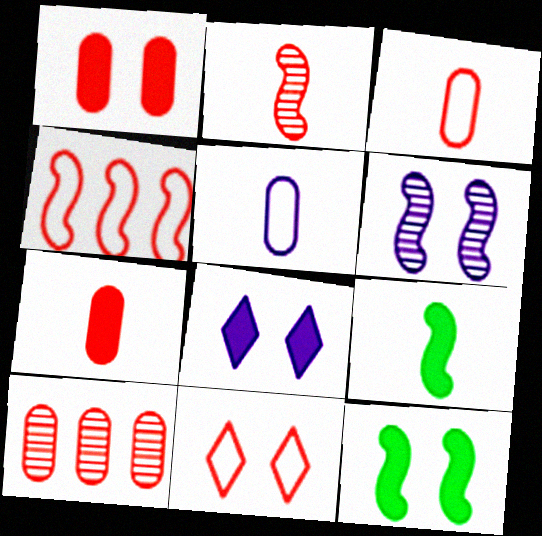[[1, 3, 10], 
[1, 8, 12], 
[3, 4, 11], 
[4, 6, 9]]